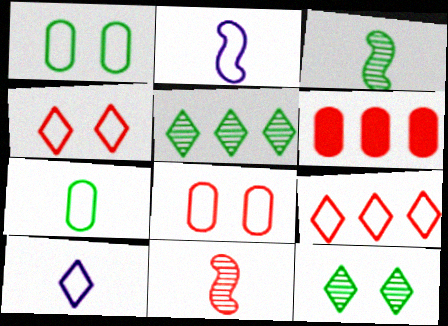[[1, 2, 9], 
[2, 6, 12], 
[4, 6, 11]]